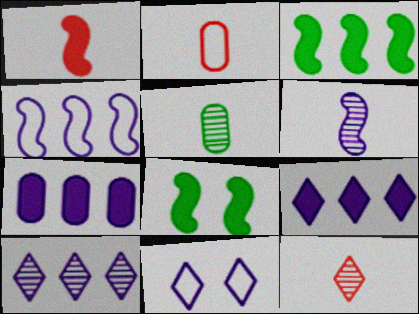[[1, 2, 12], 
[2, 8, 10], 
[4, 7, 10], 
[5, 6, 12], 
[6, 7, 11]]